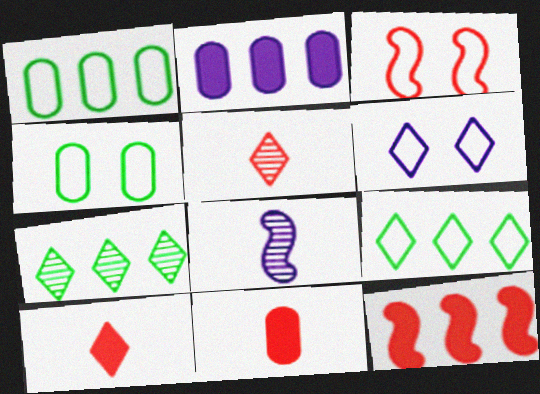[[2, 6, 8], 
[3, 4, 6], 
[6, 7, 10]]